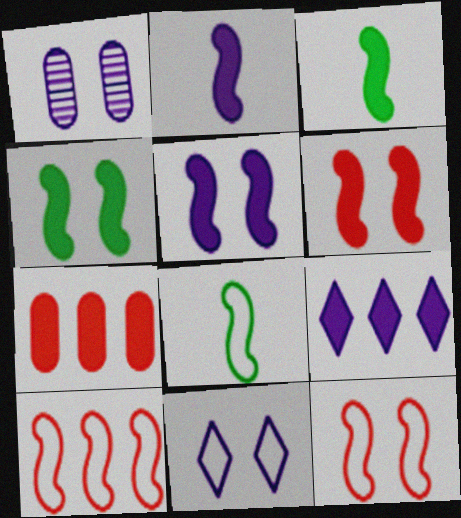[[1, 5, 11], 
[4, 5, 6]]